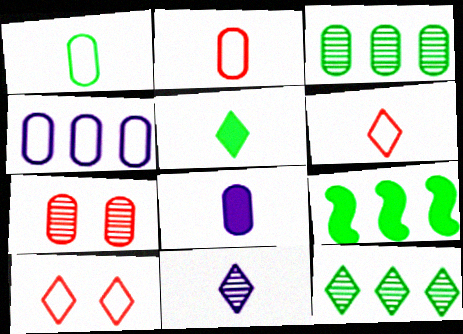[[5, 6, 11]]